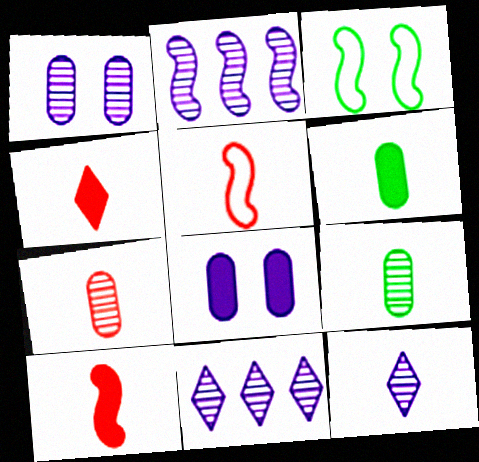[[1, 2, 12], 
[2, 3, 10], 
[4, 5, 7], 
[5, 6, 12]]